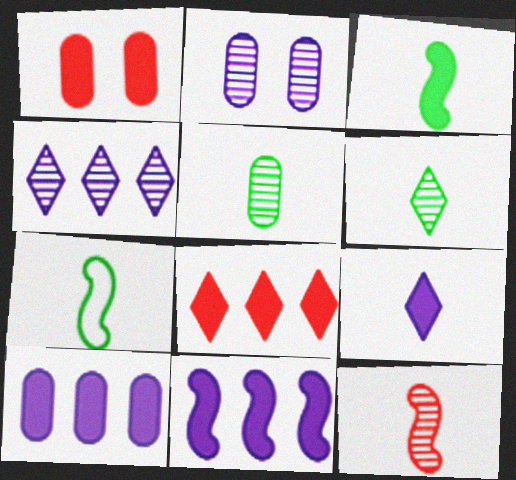[[1, 4, 7], 
[2, 7, 8]]